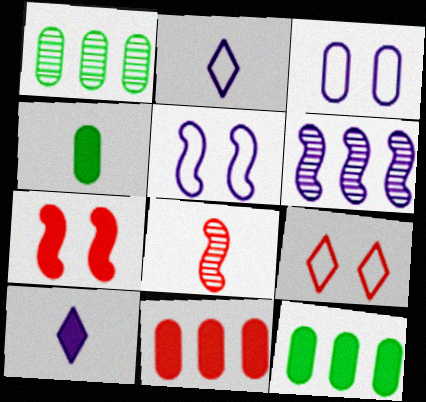[[1, 2, 7], 
[2, 4, 8], 
[3, 6, 10], 
[4, 6, 9], 
[7, 10, 12], 
[8, 9, 11]]